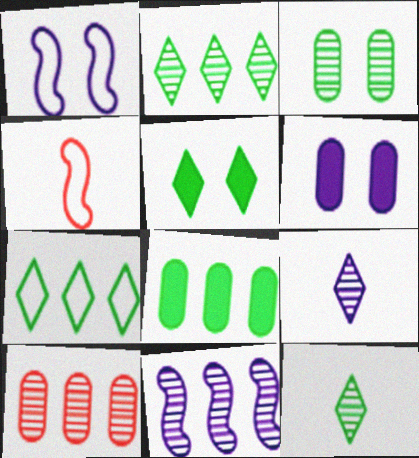[[2, 4, 6], 
[2, 10, 11], 
[5, 7, 12]]